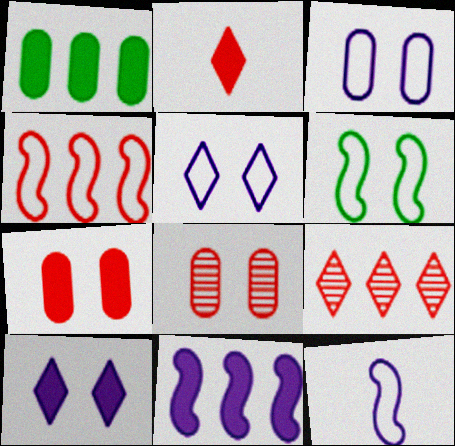[[2, 4, 8], 
[4, 6, 12], 
[6, 8, 10]]